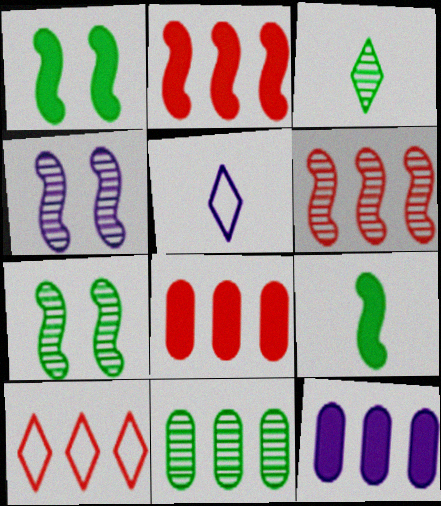[[3, 7, 11], 
[4, 5, 12], 
[5, 7, 8], 
[6, 8, 10]]